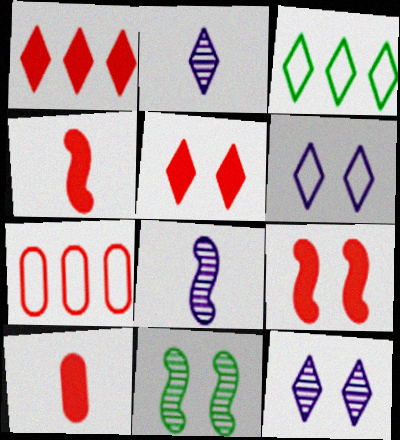[[1, 9, 10], 
[2, 3, 5]]